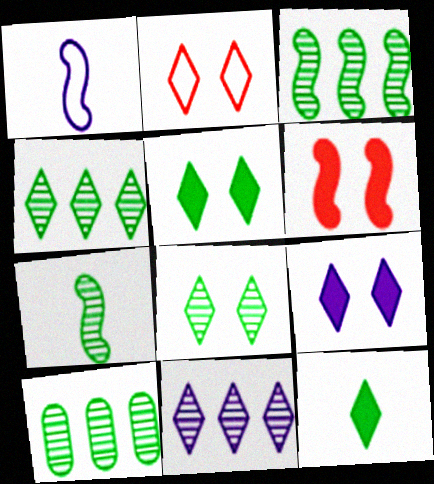[[1, 3, 6], 
[2, 8, 9], 
[2, 11, 12], 
[3, 4, 10], 
[7, 8, 10]]